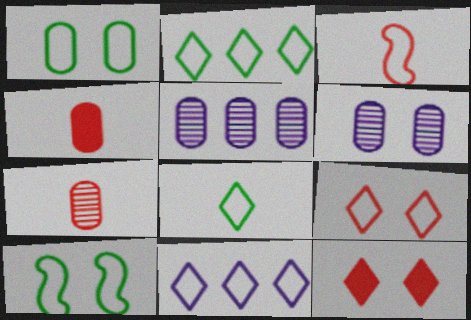[[1, 3, 11], 
[1, 4, 5], 
[6, 10, 12], 
[8, 9, 11]]